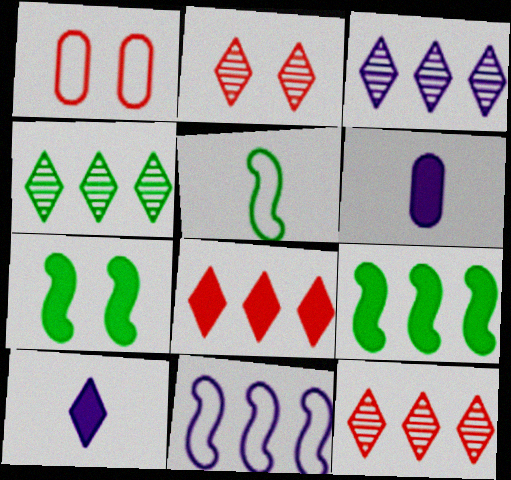[[3, 4, 12], 
[6, 7, 8]]